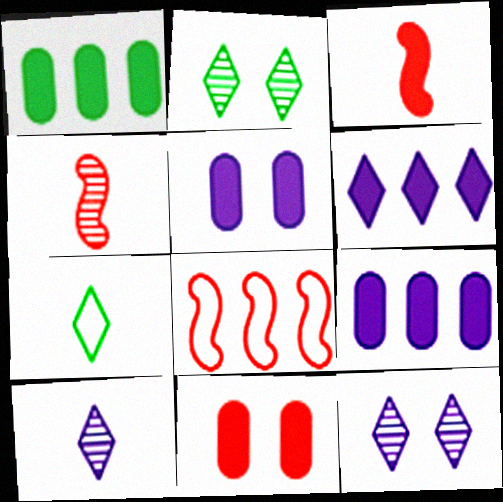[]